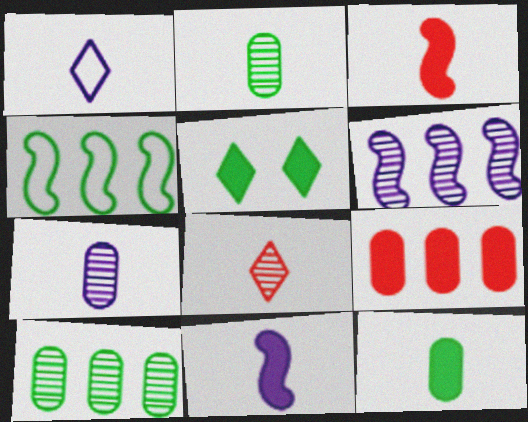[[1, 2, 3], 
[1, 7, 11], 
[2, 4, 5], 
[5, 9, 11]]